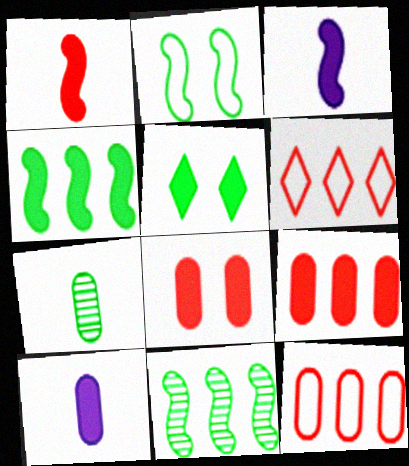[[3, 5, 9]]